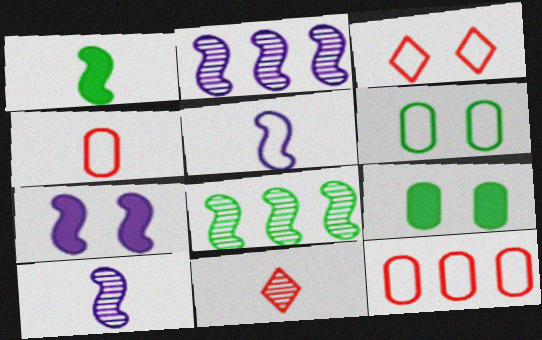[[2, 5, 7]]